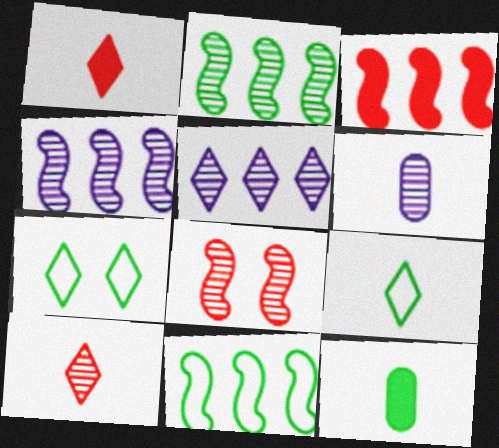[[1, 5, 7], 
[2, 7, 12], 
[3, 4, 11], 
[3, 6, 7]]